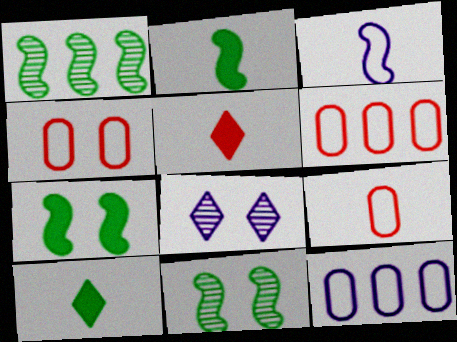[[2, 6, 8], 
[4, 6, 9], 
[4, 7, 8], 
[5, 11, 12]]